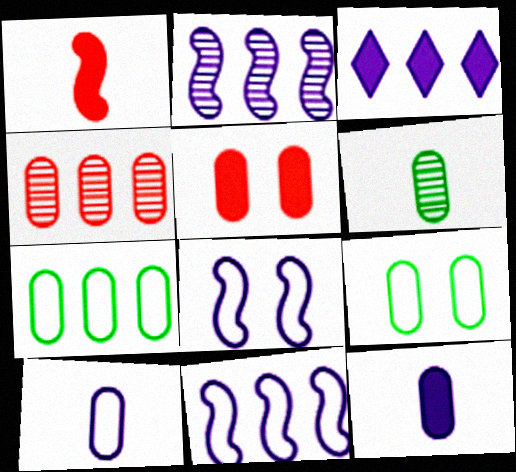[[4, 9, 12]]